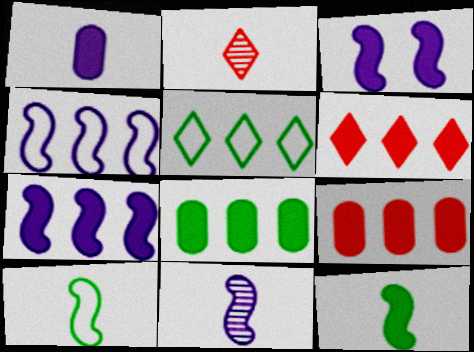[[1, 2, 10], 
[3, 4, 11], 
[6, 7, 8]]